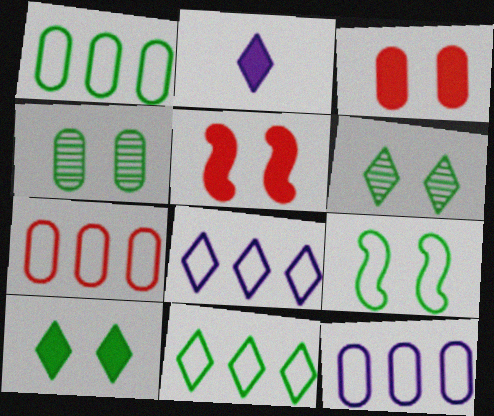[[1, 7, 12], 
[4, 9, 10]]